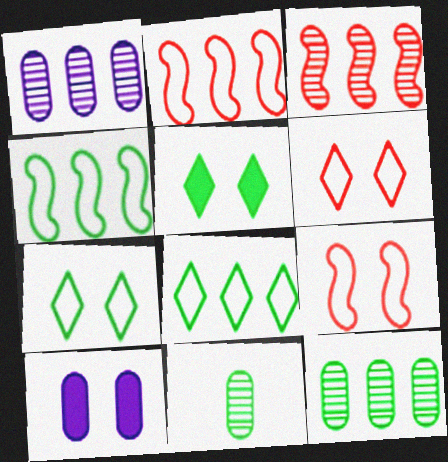[[4, 5, 11]]